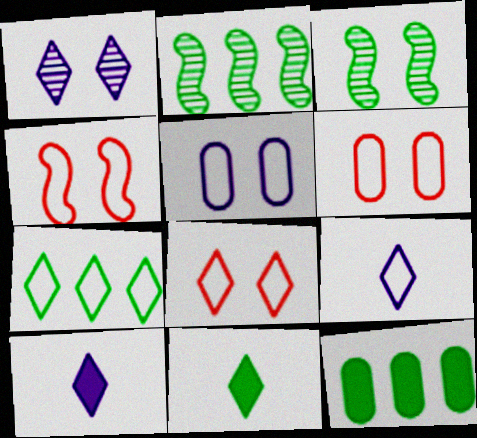[[2, 6, 10], 
[2, 7, 12], 
[4, 6, 8], 
[7, 8, 9]]